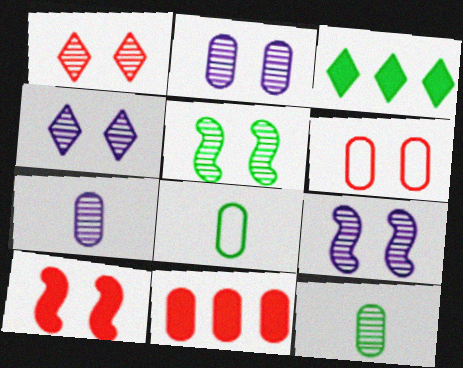[[1, 2, 5], 
[1, 6, 10], 
[2, 4, 9], 
[2, 8, 11], 
[3, 5, 8]]